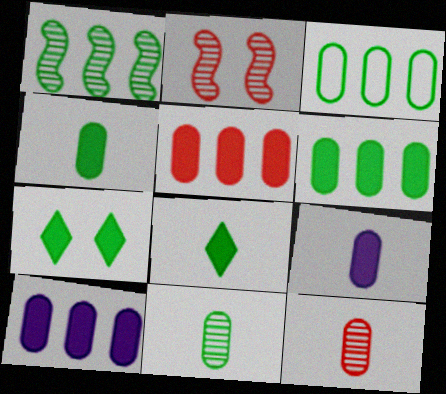[[5, 6, 10]]